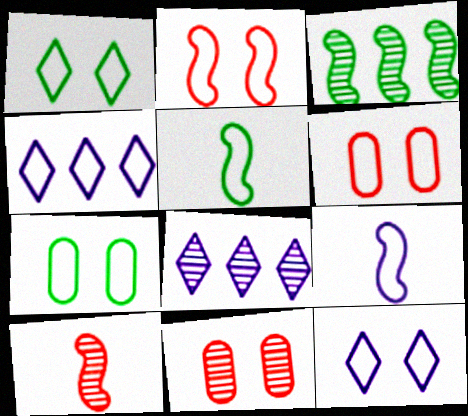[[2, 7, 12], 
[4, 5, 6]]